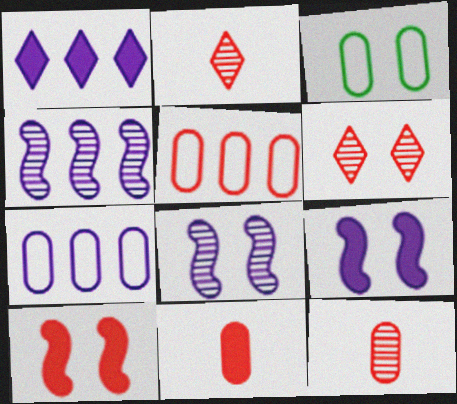[[1, 4, 7], 
[2, 5, 10], 
[3, 6, 9]]